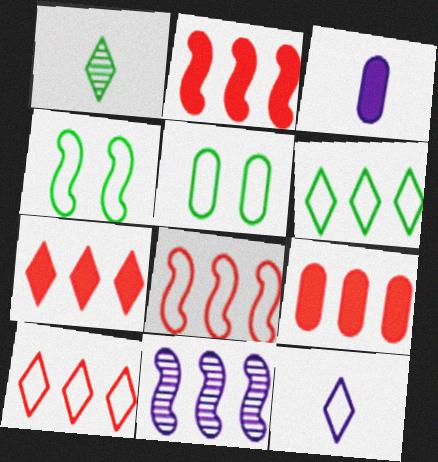[[2, 7, 9], 
[5, 8, 12], 
[6, 9, 11]]